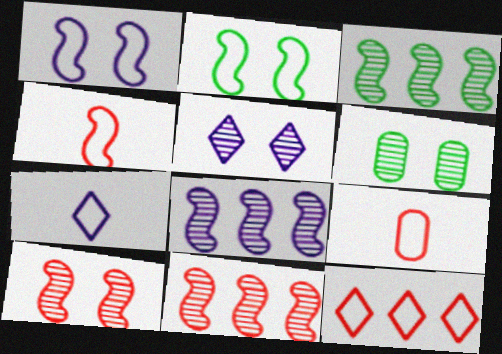[[3, 8, 11], 
[5, 6, 10]]